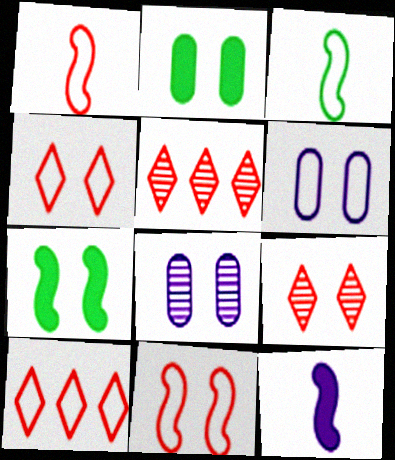[[3, 6, 10], 
[4, 7, 8], 
[6, 7, 9]]